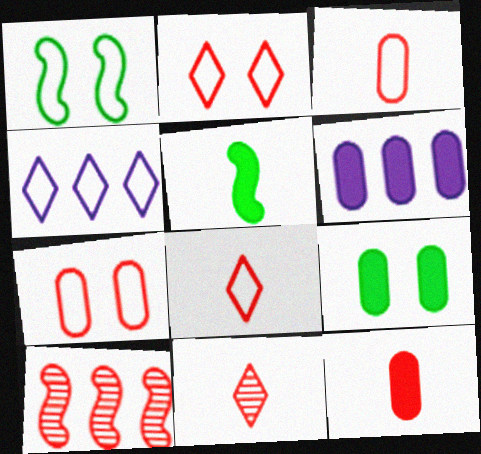[[1, 3, 4], 
[1, 6, 11], 
[2, 10, 12], 
[6, 9, 12]]